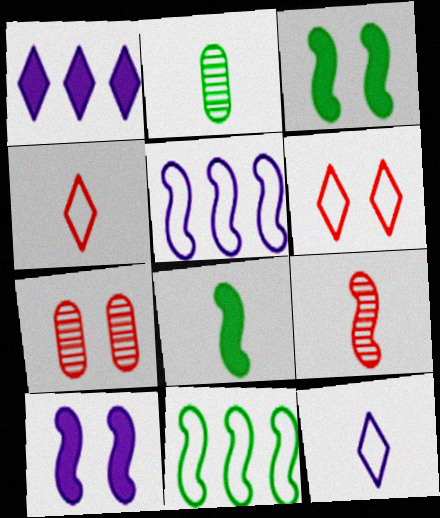[[3, 5, 9], 
[9, 10, 11]]